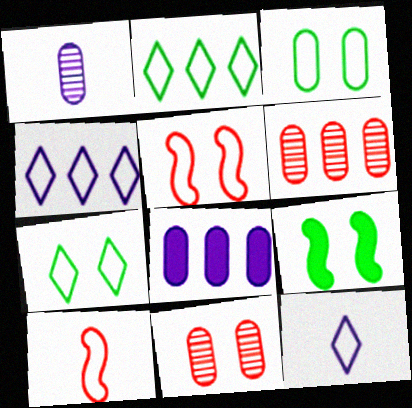[[3, 4, 10], 
[6, 9, 12]]